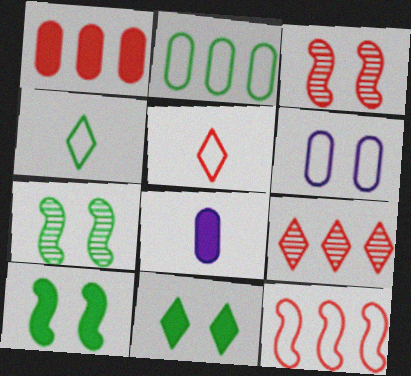[[1, 3, 5], 
[1, 9, 12], 
[3, 6, 11], 
[4, 6, 12]]